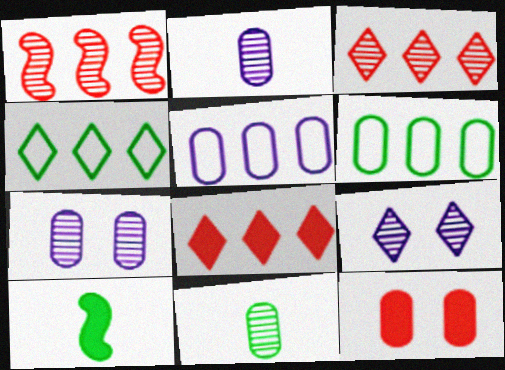[[1, 9, 11], 
[2, 6, 12], 
[5, 11, 12]]